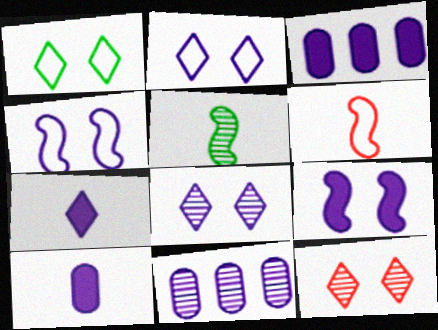[[3, 7, 9], 
[4, 7, 11], 
[5, 11, 12]]